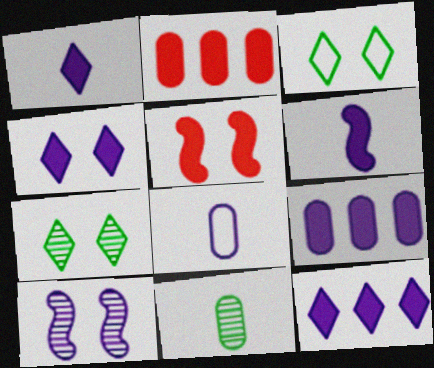[[1, 4, 12], 
[4, 6, 9], 
[8, 10, 12]]